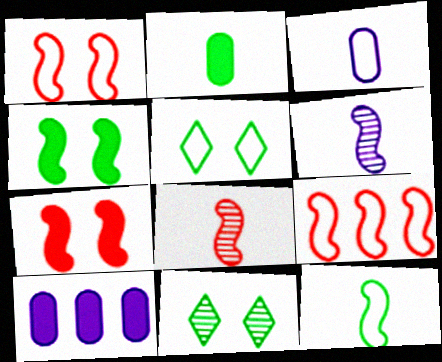[[3, 5, 9], 
[4, 6, 9], 
[5, 8, 10], 
[7, 8, 9]]